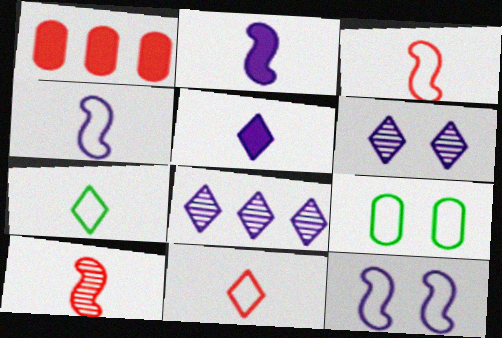[]